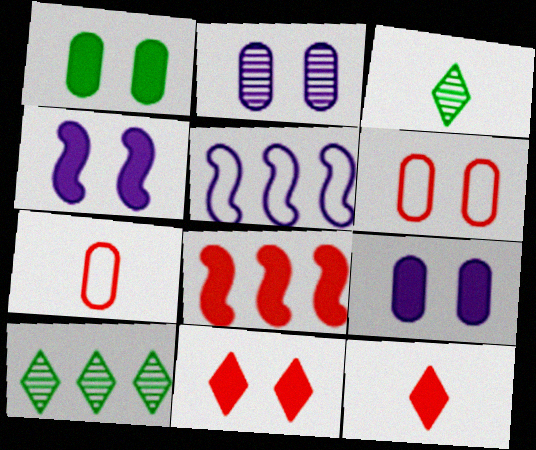[[1, 2, 6], 
[1, 4, 11], 
[4, 7, 10]]